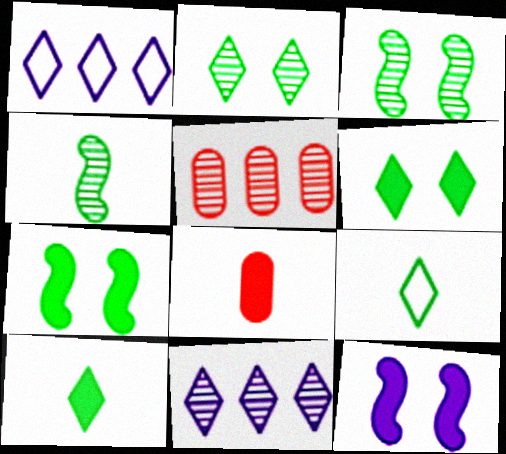[[1, 3, 8], 
[5, 9, 12]]